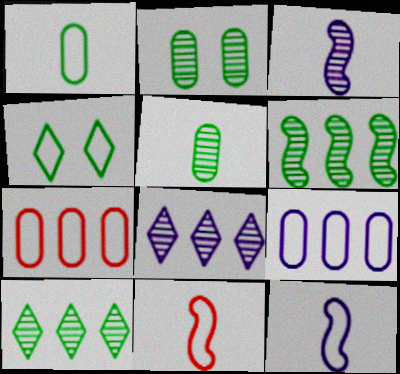[[4, 7, 12], 
[4, 9, 11]]